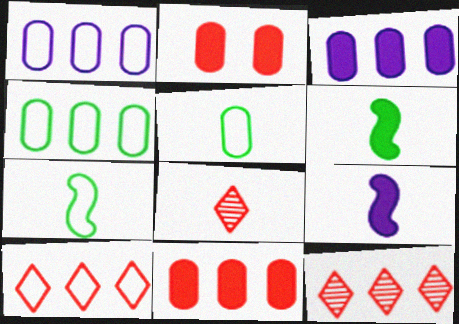[[5, 8, 9]]